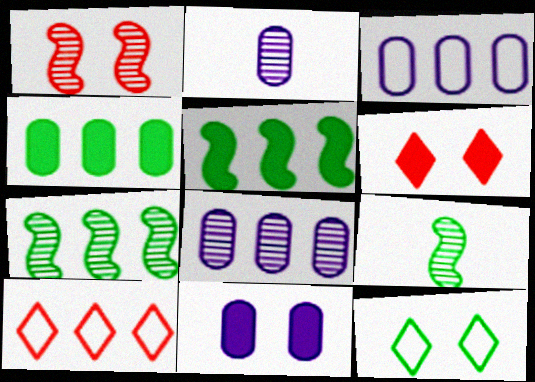[[1, 11, 12], 
[2, 3, 11], 
[3, 6, 9], 
[4, 9, 12], 
[5, 8, 10], 
[9, 10, 11]]